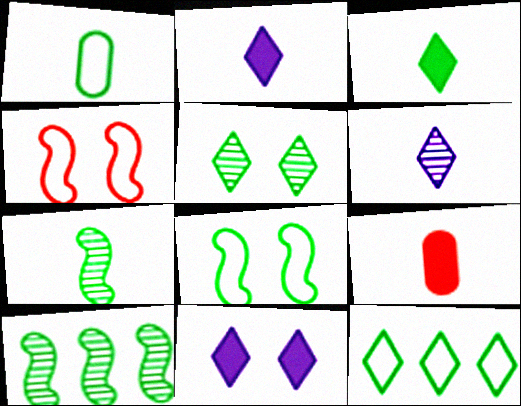[[1, 3, 7], 
[1, 8, 12], 
[3, 5, 12]]